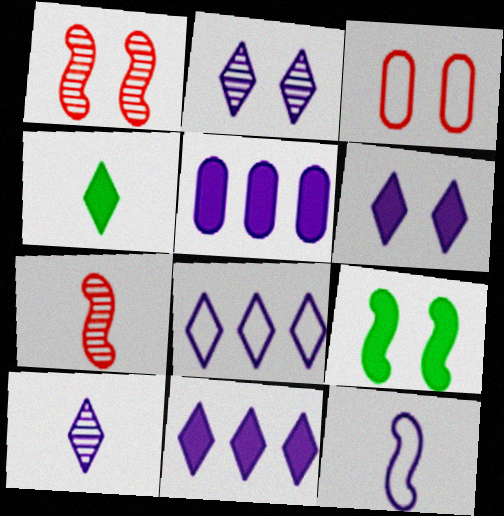[[2, 3, 9], 
[2, 5, 12], 
[6, 8, 10]]